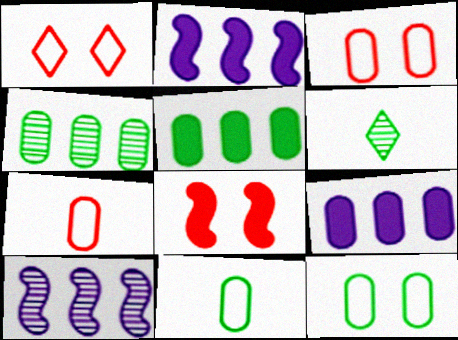[[2, 3, 6]]